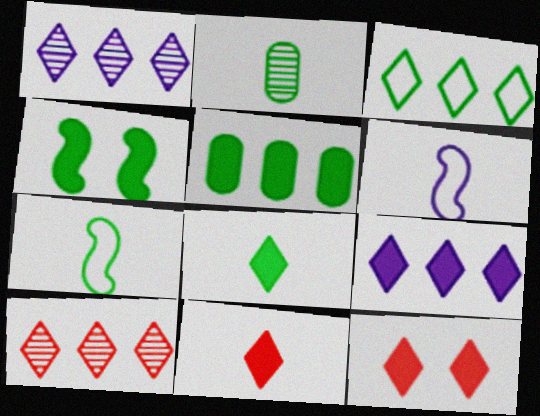[[2, 3, 4], 
[2, 6, 11], 
[2, 7, 8], 
[3, 9, 10], 
[4, 5, 8], 
[8, 9, 12]]